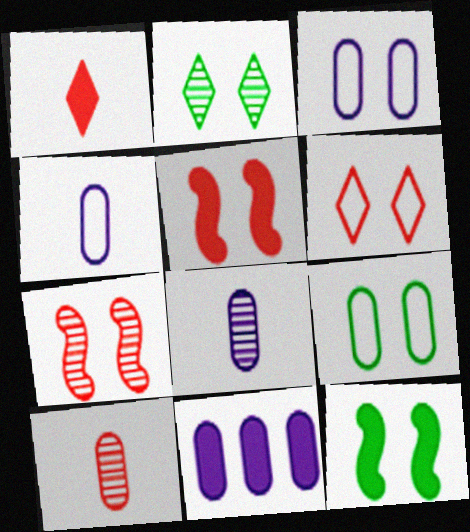[[1, 11, 12], 
[2, 3, 5], 
[2, 9, 12], 
[3, 8, 11], 
[9, 10, 11]]